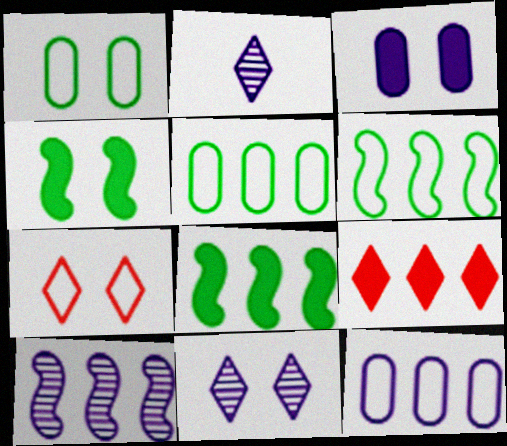[[5, 9, 10]]